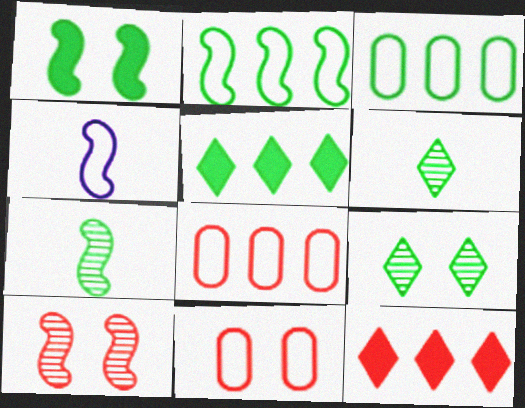[[1, 2, 7], 
[1, 3, 6]]